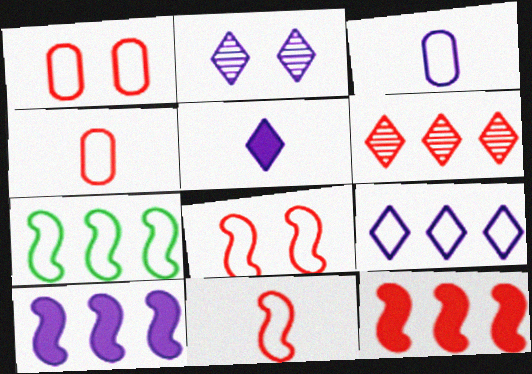[[2, 3, 10], 
[2, 5, 9]]